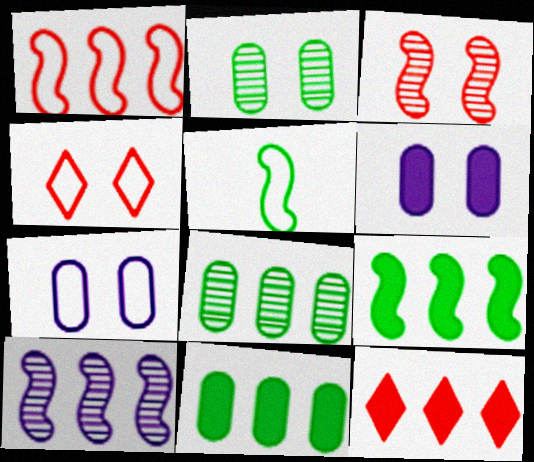[[1, 9, 10]]